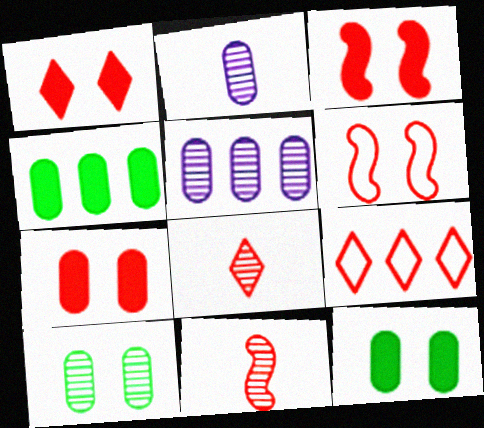[[1, 3, 7], 
[1, 8, 9], 
[7, 9, 11]]